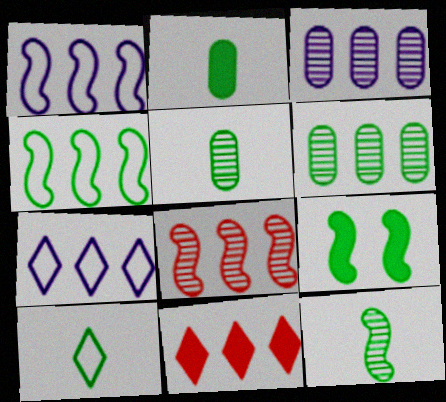[[1, 6, 11], 
[2, 10, 12], 
[3, 4, 11], 
[4, 9, 12], 
[6, 9, 10]]